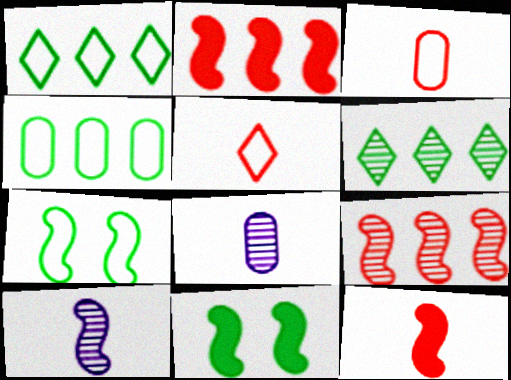[[2, 7, 10]]